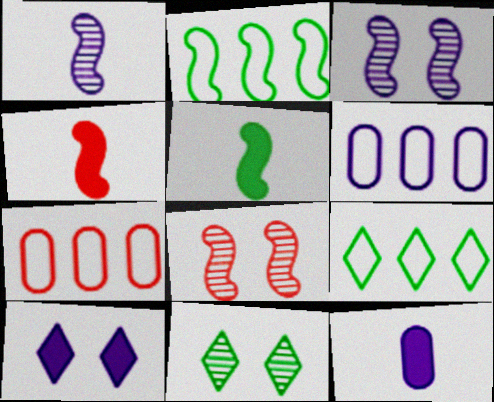[[1, 6, 10], 
[2, 3, 4], 
[4, 6, 11], 
[8, 9, 12]]